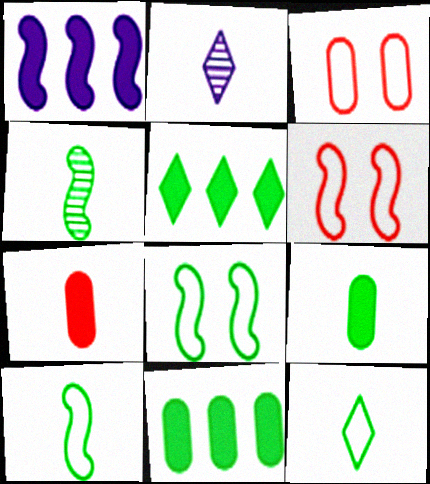[[1, 4, 6], 
[2, 6, 11], 
[2, 7, 10], 
[4, 9, 12]]